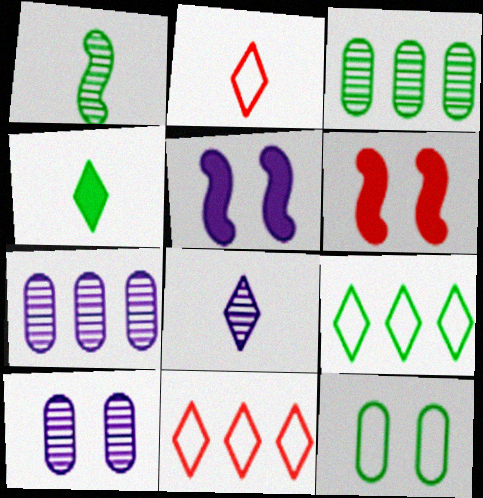[[2, 3, 5], 
[2, 4, 8]]